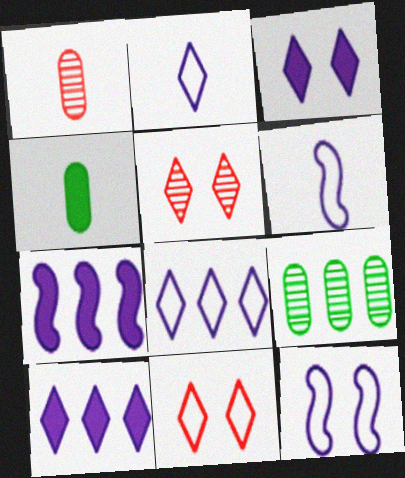[]